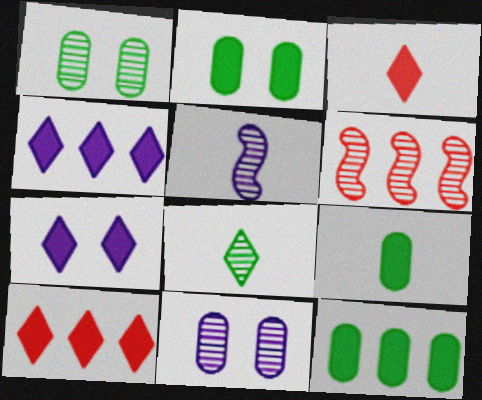[[2, 9, 12], 
[6, 8, 11]]